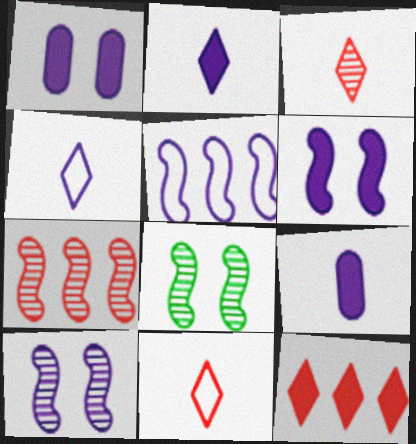[]